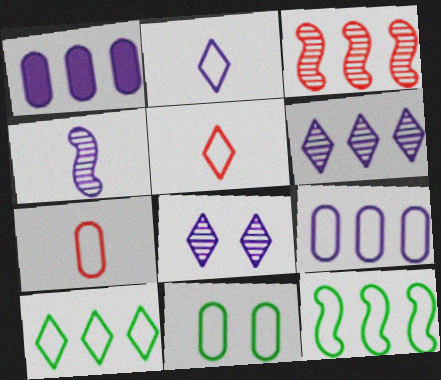[[1, 3, 10], 
[7, 9, 11]]